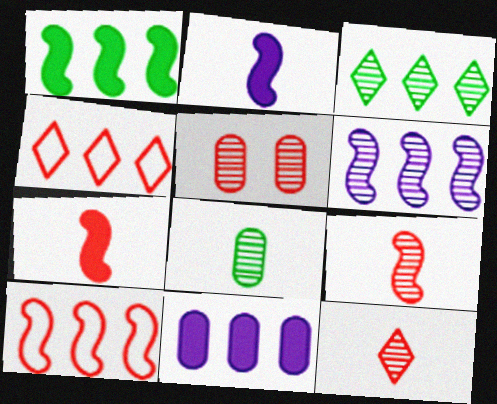[[1, 6, 10], 
[3, 10, 11], 
[4, 5, 7]]